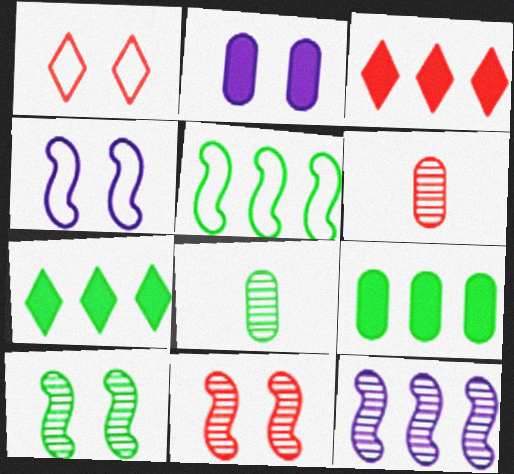[[1, 2, 10], 
[3, 4, 8], 
[4, 6, 7]]